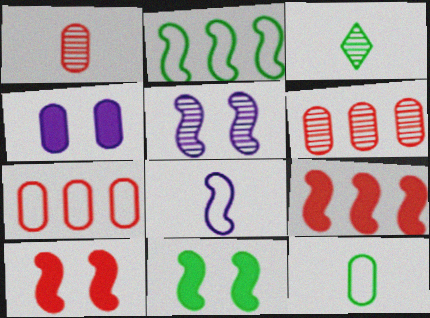[[3, 5, 6], 
[4, 6, 12]]